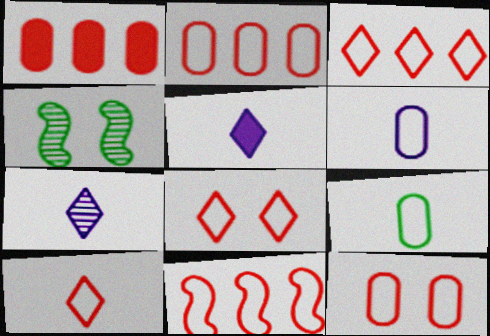[[2, 3, 11], 
[2, 4, 5], 
[3, 8, 10], 
[10, 11, 12]]